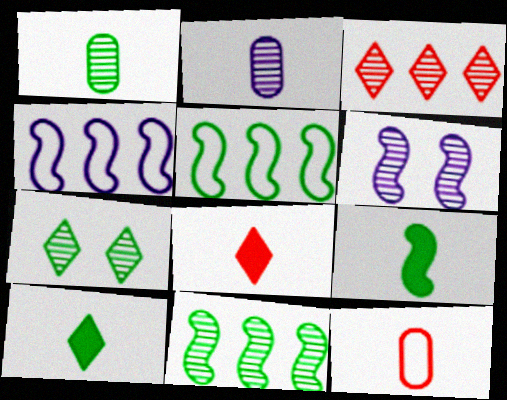[[1, 3, 6], 
[1, 7, 11]]